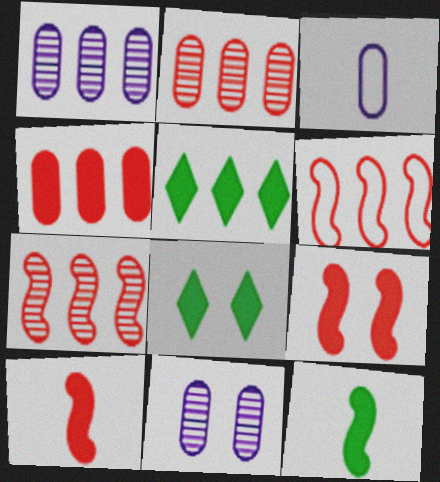[[1, 5, 6], 
[3, 7, 8]]